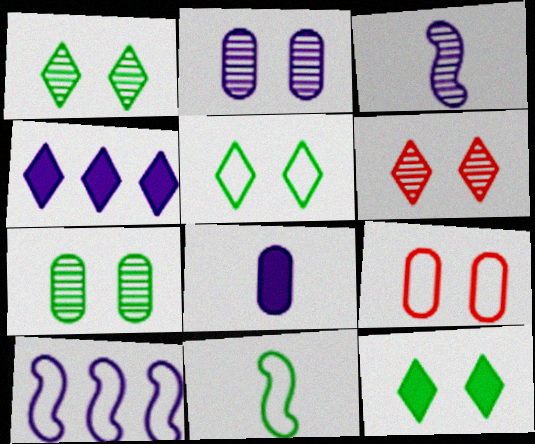[[1, 5, 12]]